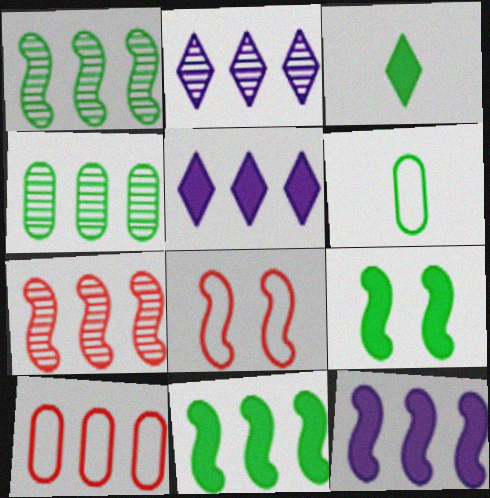[[1, 5, 10], 
[2, 4, 7], 
[2, 10, 11]]